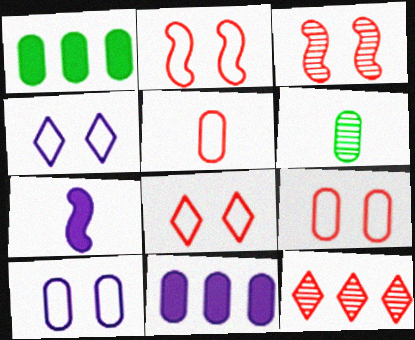[[2, 8, 9], 
[6, 9, 11]]